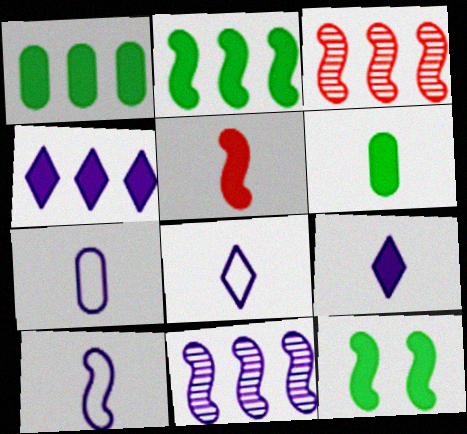[[3, 10, 12], 
[5, 6, 9], 
[7, 8, 10]]